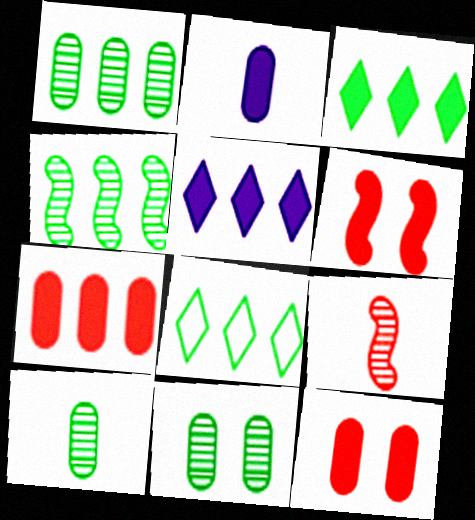[[1, 10, 11], 
[2, 3, 6]]